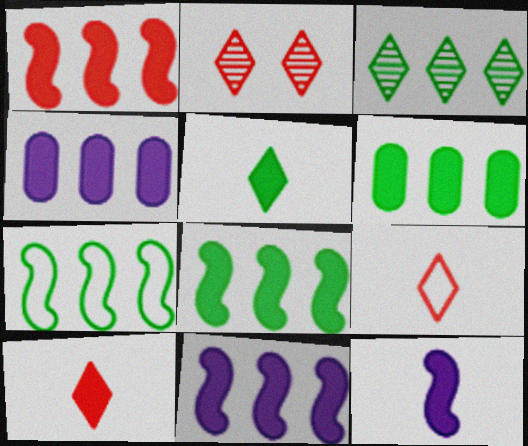[[1, 8, 11], 
[3, 6, 7]]